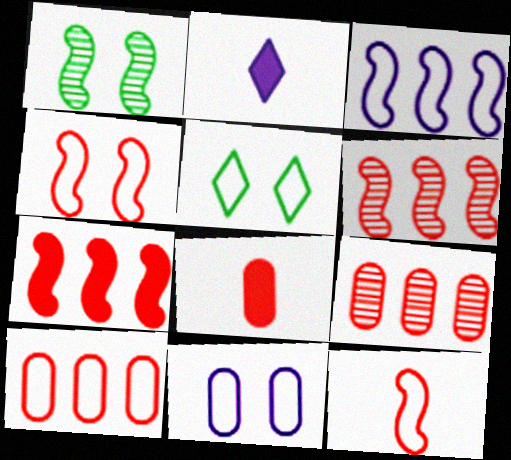[[1, 2, 10], 
[4, 5, 11]]